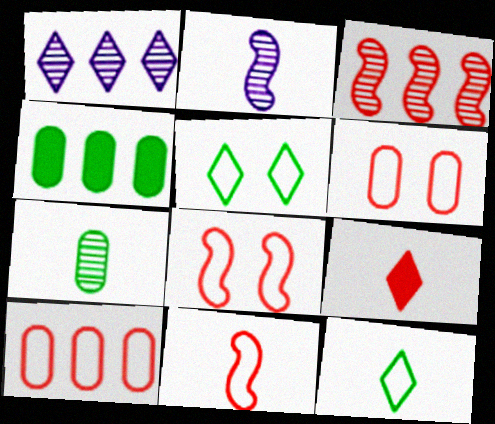[[1, 5, 9], 
[3, 6, 9]]